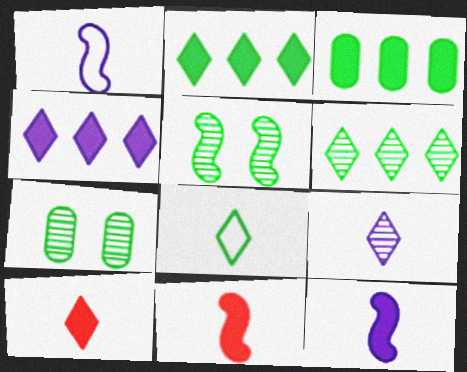[[3, 5, 8], 
[8, 9, 10]]